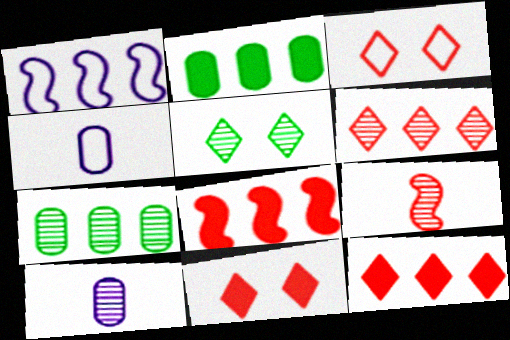[[1, 2, 6], 
[1, 7, 12], 
[4, 5, 8]]